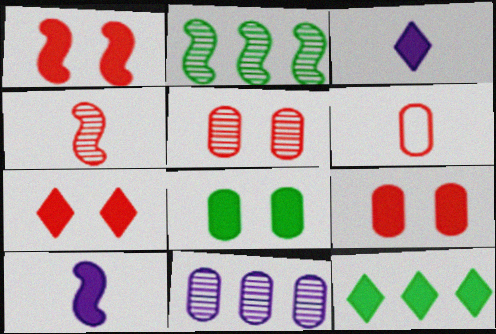[[1, 7, 9], 
[3, 7, 12], 
[6, 8, 11], 
[9, 10, 12]]